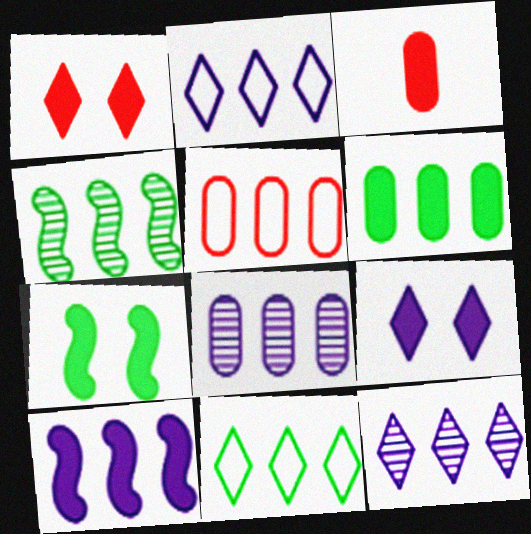[[2, 8, 10], 
[4, 6, 11], 
[5, 6, 8]]